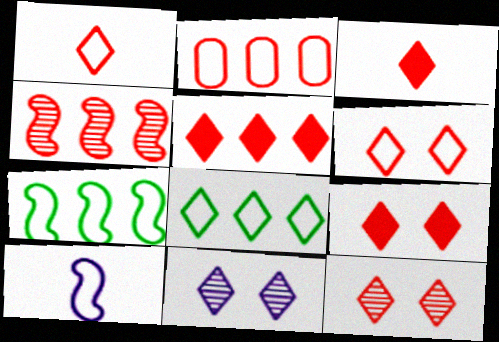[[1, 5, 12], 
[2, 4, 5], 
[3, 5, 9], 
[3, 8, 11], 
[6, 9, 12]]